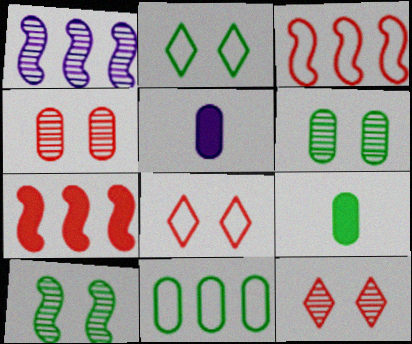[[1, 8, 9], 
[4, 5, 11], 
[6, 9, 11]]